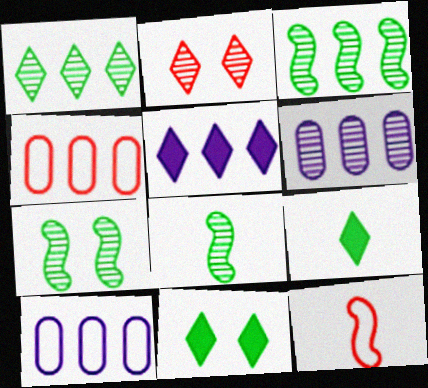[[2, 6, 8], 
[3, 4, 5], 
[3, 7, 8], 
[6, 11, 12]]